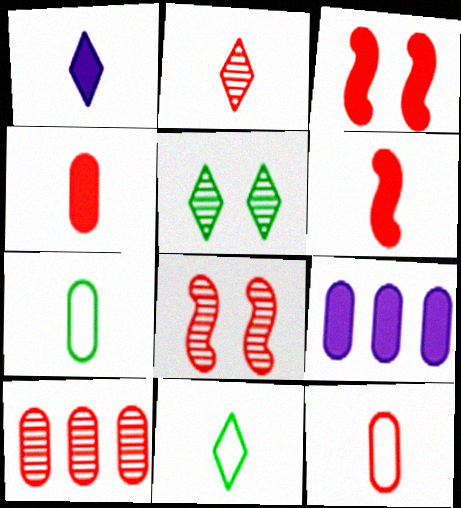[[1, 2, 11], 
[2, 6, 12], 
[2, 8, 10], 
[8, 9, 11]]